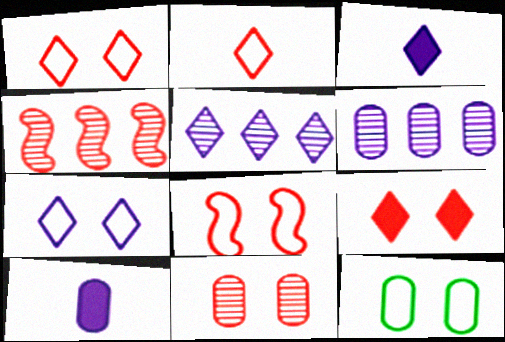[[3, 4, 12], 
[3, 5, 7], 
[7, 8, 12], 
[8, 9, 11]]